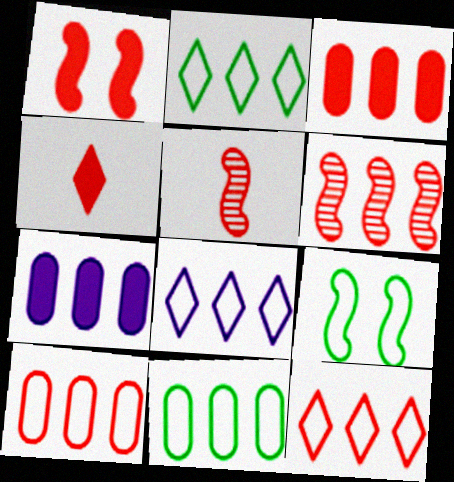[[1, 3, 4], 
[2, 6, 7], 
[2, 8, 12], 
[3, 6, 12]]